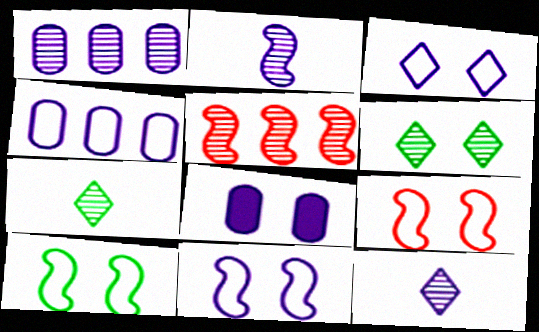[[6, 8, 9], 
[9, 10, 11]]